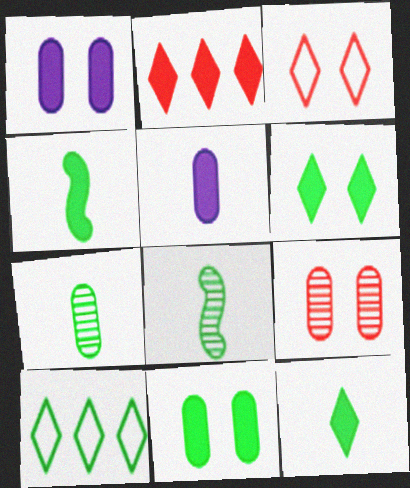[[1, 2, 4], 
[8, 10, 11]]